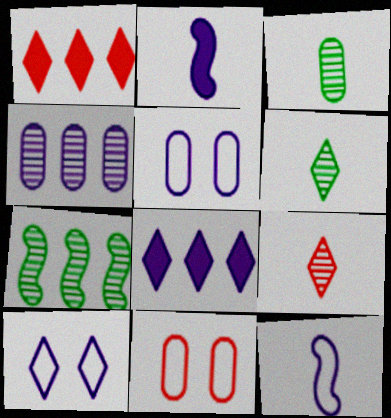[[1, 6, 10], 
[2, 4, 10]]